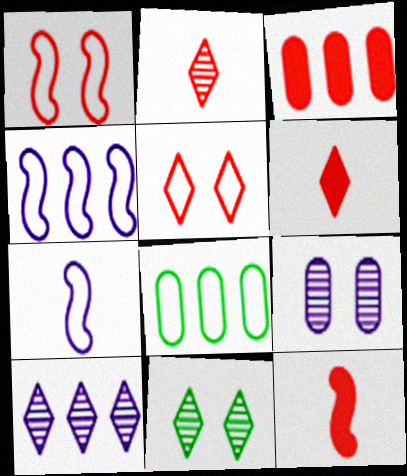[[1, 2, 3], 
[2, 10, 11], 
[3, 7, 11], 
[5, 7, 8]]